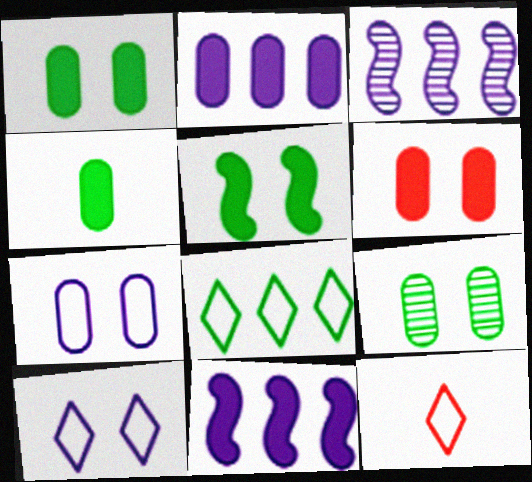[[1, 3, 12], 
[2, 4, 6], 
[6, 7, 9], 
[8, 10, 12], 
[9, 11, 12]]